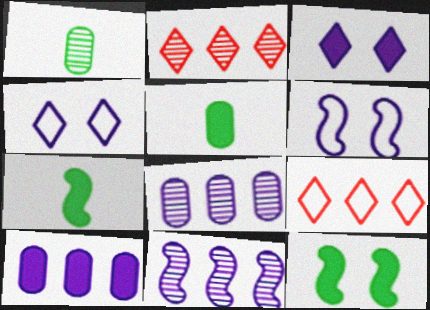[[2, 5, 6]]